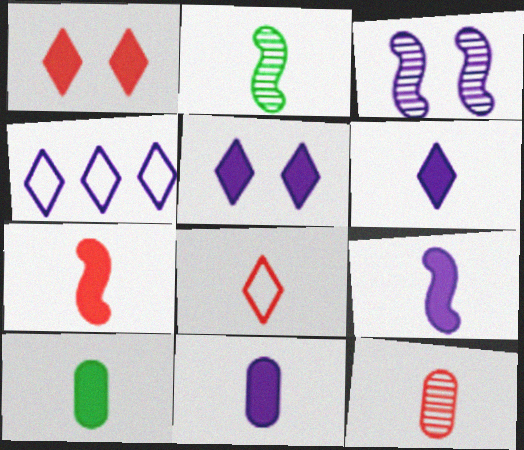[[2, 8, 11], 
[3, 4, 11], 
[6, 7, 10], 
[6, 9, 11], 
[7, 8, 12]]